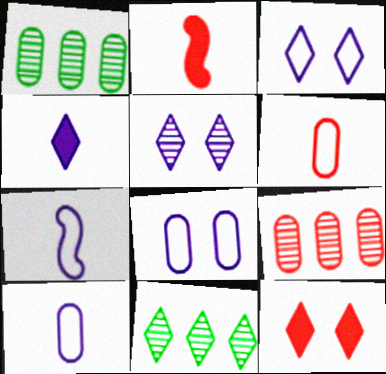[[1, 2, 3], 
[1, 7, 12], 
[2, 8, 11]]